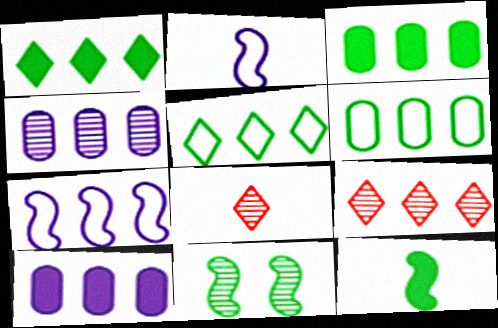[[3, 7, 9], 
[4, 8, 11]]